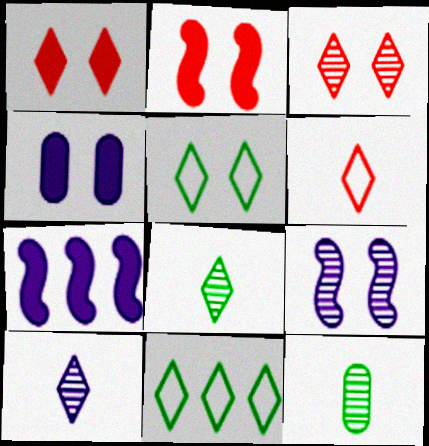[[1, 10, 11]]